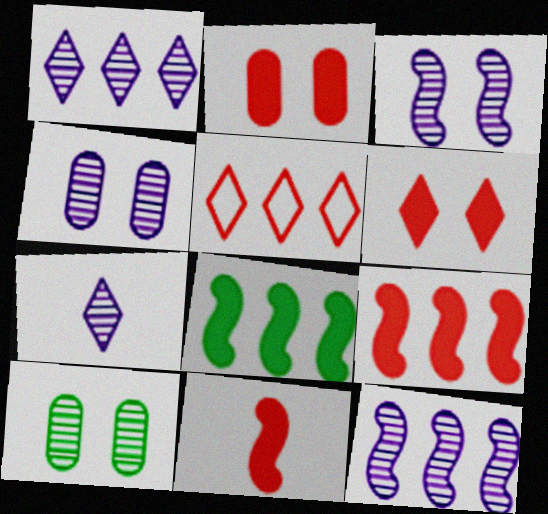[[4, 7, 12]]